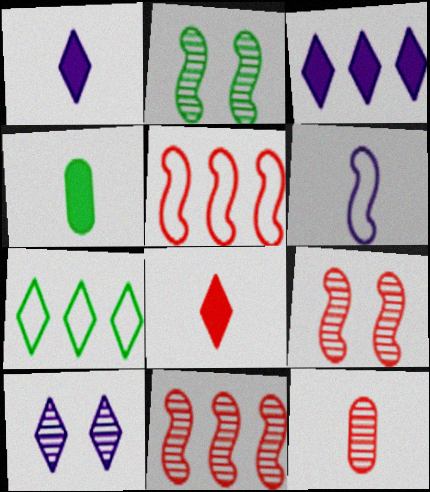[[2, 4, 7], 
[4, 5, 10], 
[7, 8, 10]]